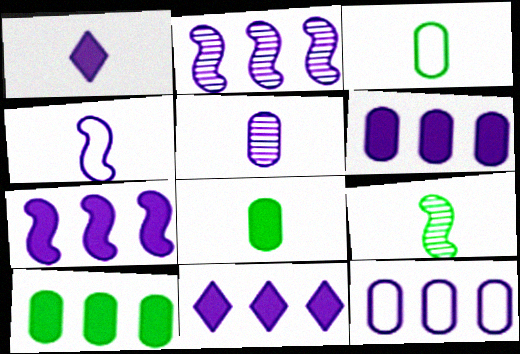[[1, 4, 5], 
[2, 11, 12], 
[6, 7, 11]]